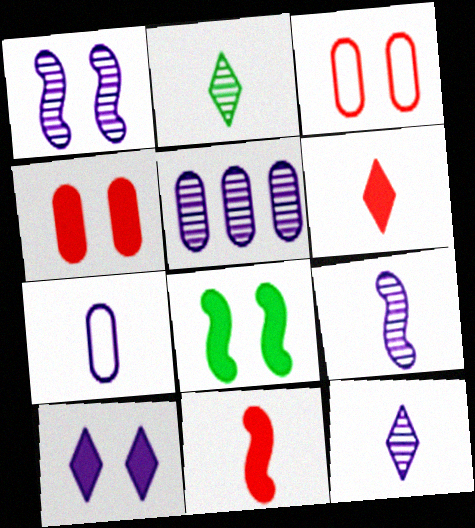[[1, 5, 12], 
[2, 7, 11], 
[4, 8, 10]]